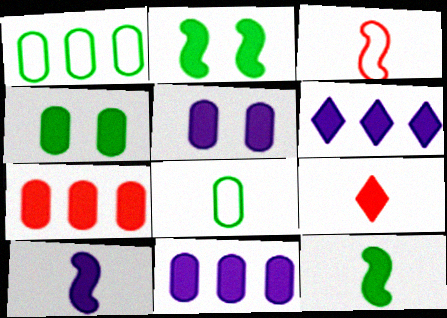[[2, 9, 11], 
[5, 6, 10]]